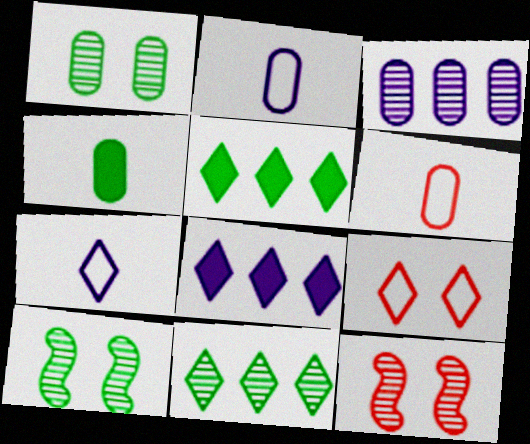[[2, 5, 12], 
[6, 8, 10]]